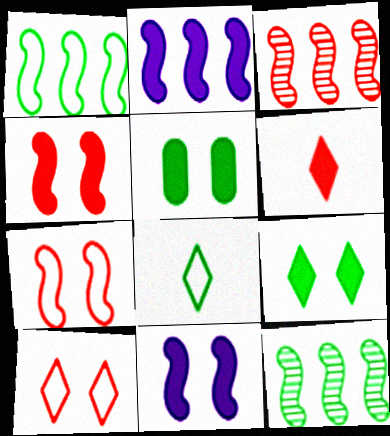[[1, 2, 3], 
[2, 5, 6], 
[5, 8, 12]]